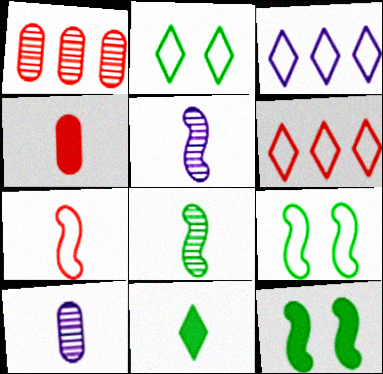[[6, 10, 12], 
[7, 10, 11]]